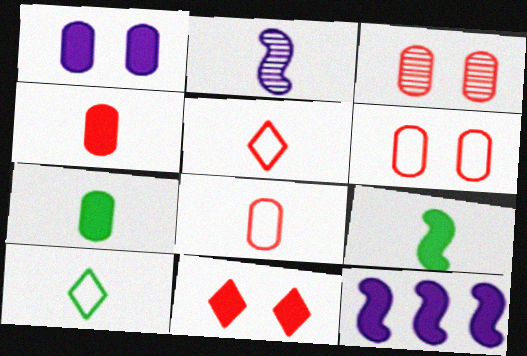[[2, 4, 10], 
[2, 5, 7], 
[3, 10, 12], 
[7, 11, 12]]